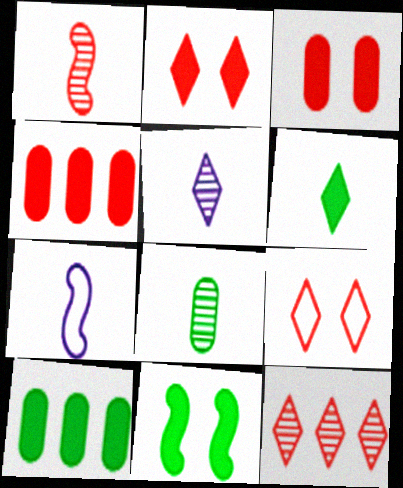[[1, 4, 9], 
[1, 5, 8], 
[6, 10, 11]]